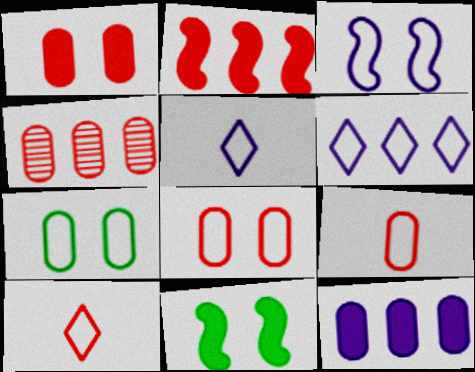[[1, 4, 9], 
[4, 5, 11]]